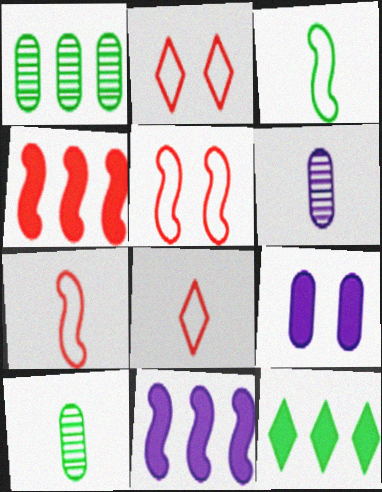[[2, 10, 11], 
[5, 6, 12]]